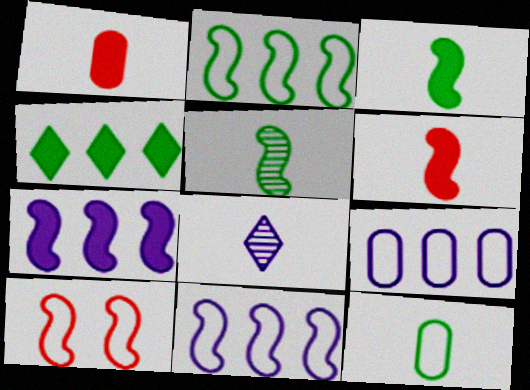[[5, 7, 10], 
[6, 8, 12]]